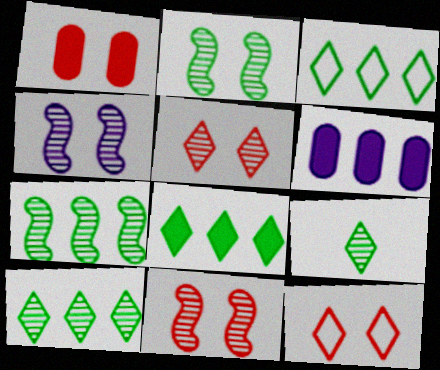[[1, 11, 12], 
[2, 4, 11], 
[3, 8, 10]]